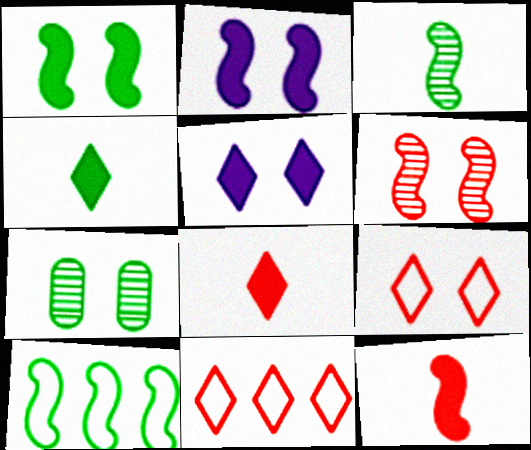[[1, 3, 10], 
[2, 7, 9], 
[4, 7, 10]]